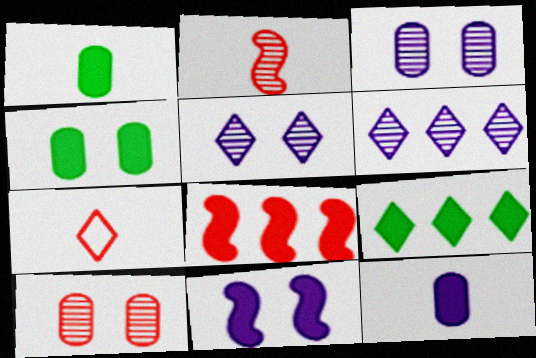[[5, 7, 9], 
[7, 8, 10]]